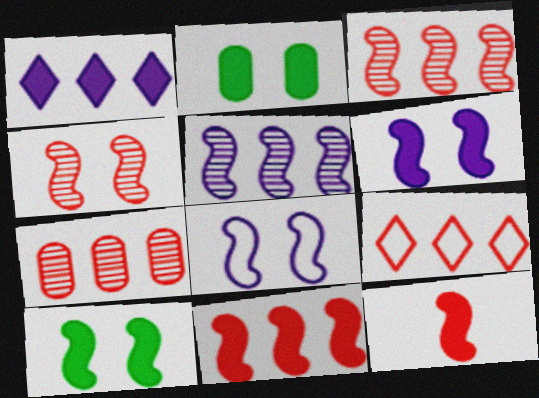[[1, 2, 12], 
[4, 8, 10], 
[7, 9, 11]]